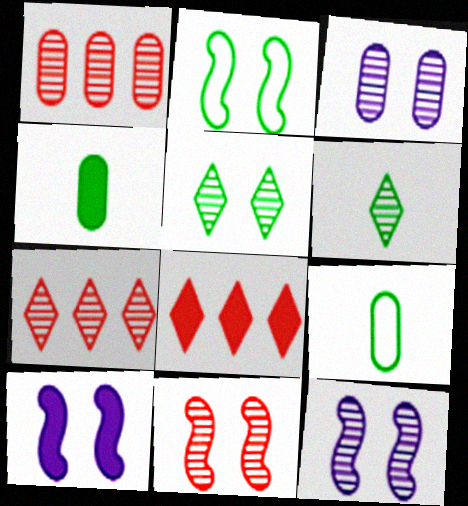[[1, 6, 12], 
[2, 10, 11], 
[3, 5, 11], 
[4, 8, 10], 
[7, 9, 10], 
[8, 9, 12]]